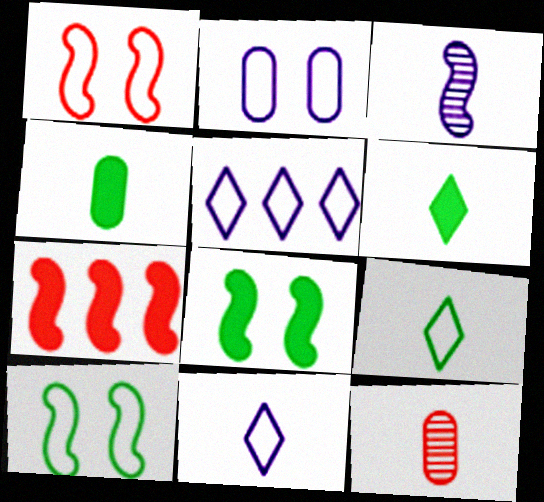[[3, 7, 10], 
[5, 8, 12]]